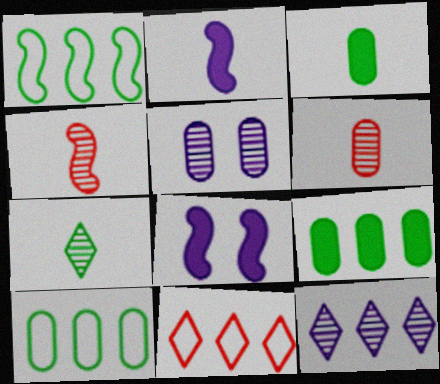[[1, 4, 8]]